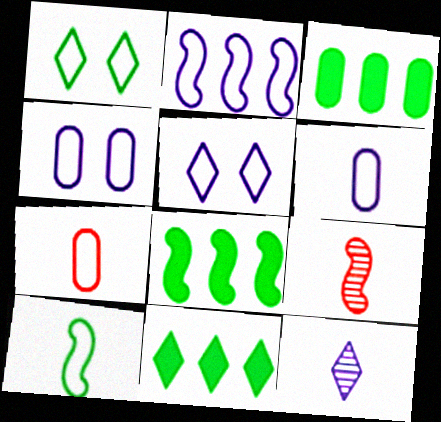[[1, 2, 7], 
[2, 5, 6], 
[3, 5, 9], 
[3, 8, 11], 
[4, 9, 11]]